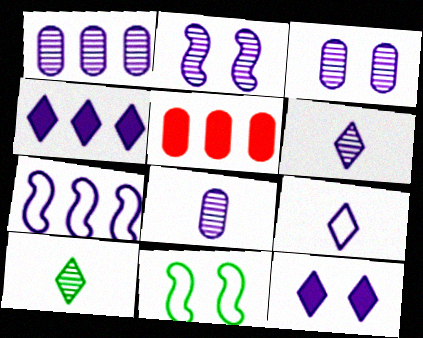[[1, 2, 6], 
[1, 3, 8], 
[1, 4, 7], 
[5, 6, 11], 
[7, 8, 12]]